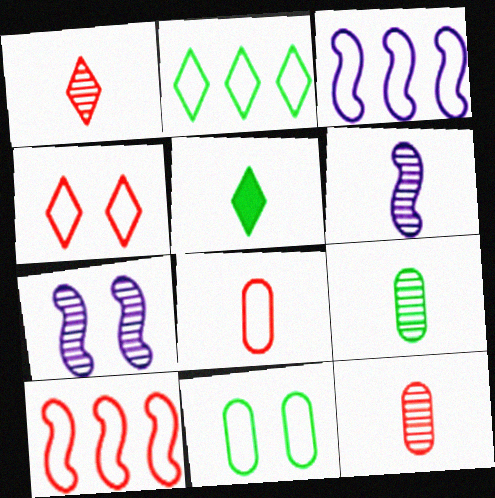[[1, 6, 9], 
[4, 8, 10], 
[5, 6, 8]]